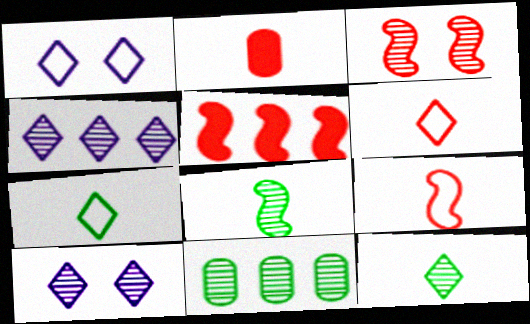[[3, 5, 9]]